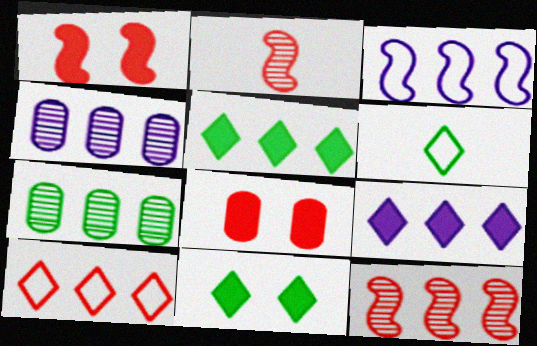[[1, 4, 6], 
[2, 8, 10], 
[3, 4, 9]]